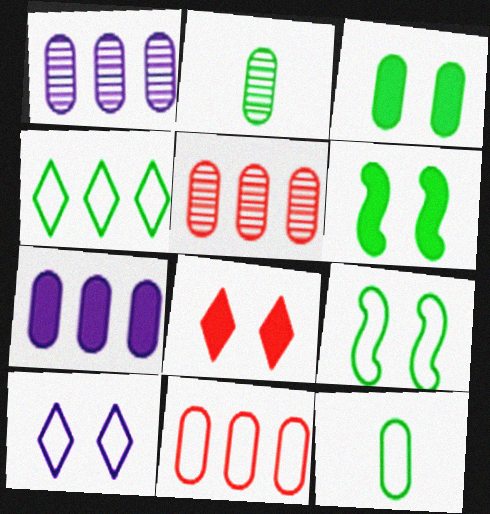[[2, 4, 6], 
[4, 9, 12]]